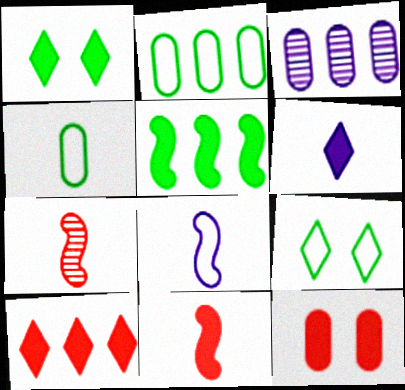[[1, 6, 10], 
[3, 4, 12], 
[3, 9, 11], 
[4, 6, 7], 
[5, 6, 12], 
[10, 11, 12]]